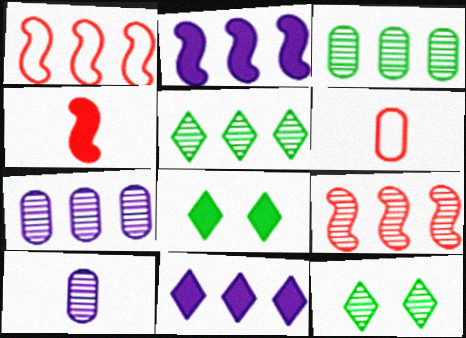[[1, 3, 11], 
[1, 8, 10], 
[2, 6, 12], 
[5, 7, 9], 
[9, 10, 12]]